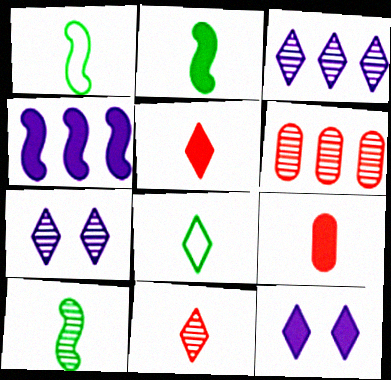[[1, 2, 10], 
[1, 6, 12], 
[6, 7, 10]]